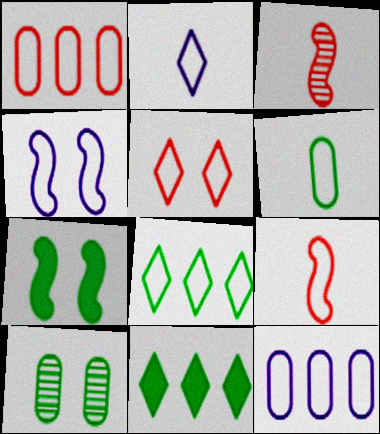[[1, 5, 9], 
[2, 4, 12], 
[2, 5, 8], 
[2, 6, 9]]